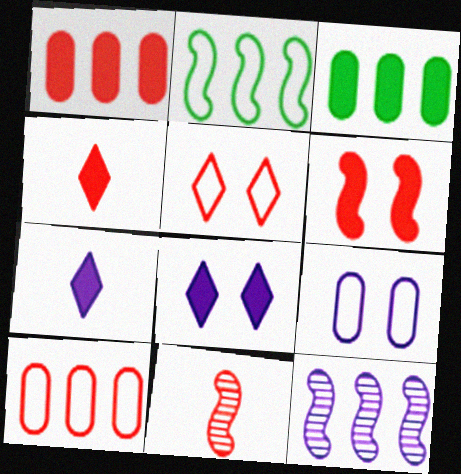[[1, 4, 6], 
[1, 5, 11], 
[3, 6, 7], 
[7, 9, 12]]